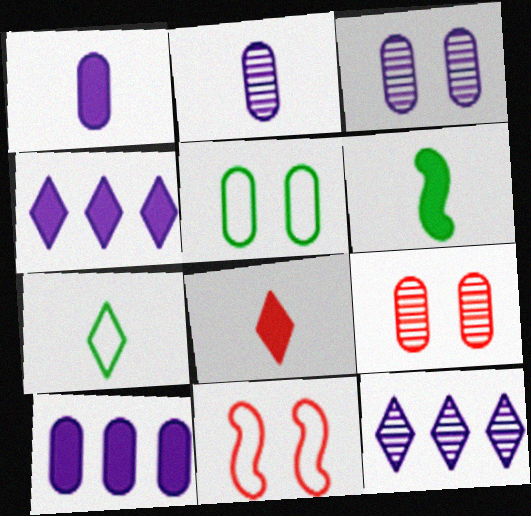[[1, 6, 8]]